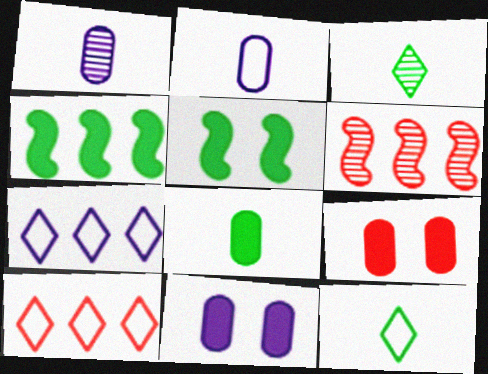[[1, 5, 10], 
[6, 11, 12]]